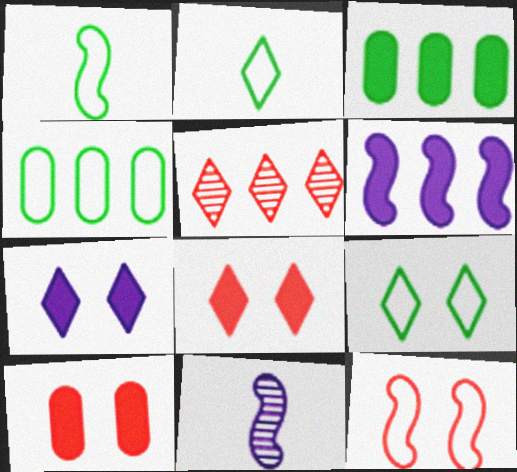[[1, 4, 9], 
[2, 5, 7], 
[4, 5, 6], 
[4, 8, 11]]